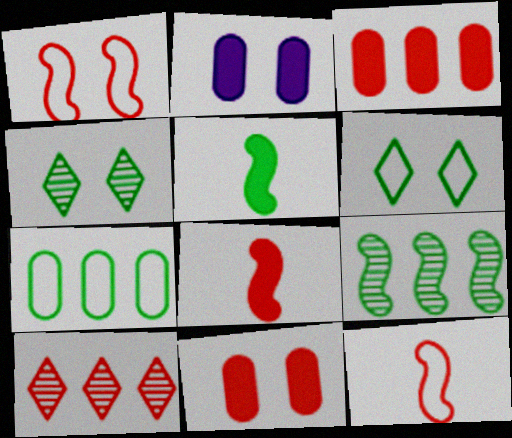[[1, 2, 4], 
[4, 5, 7], 
[10, 11, 12]]